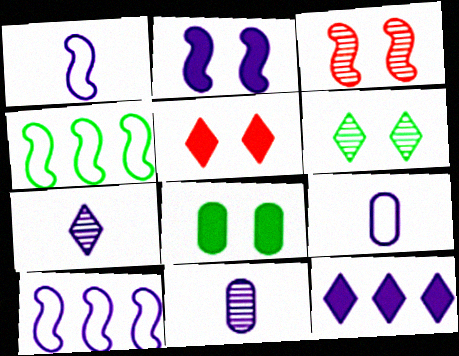[[2, 5, 8], 
[4, 5, 11]]